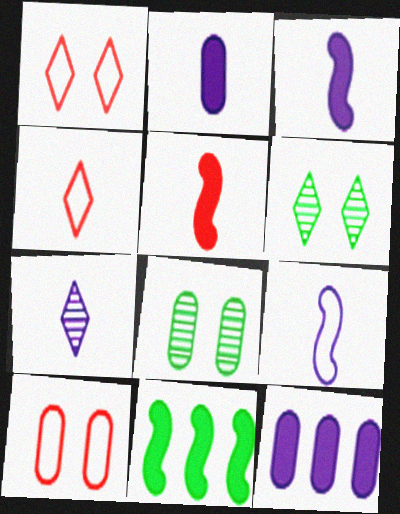[[2, 7, 9], 
[7, 10, 11]]